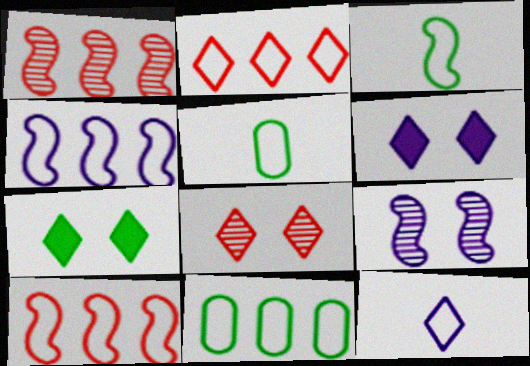[[1, 5, 6], 
[2, 4, 11]]